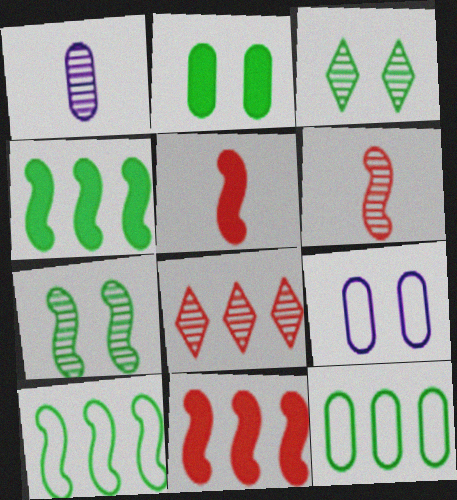[[1, 7, 8]]